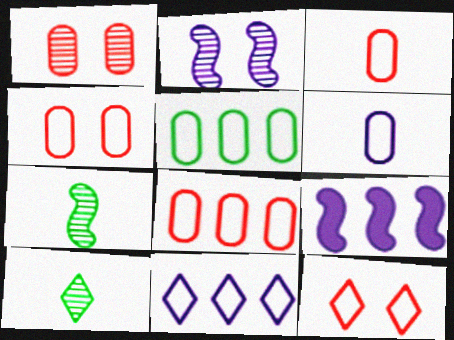[[3, 4, 8], 
[4, 5, 6], 
[4, 9, 10]]